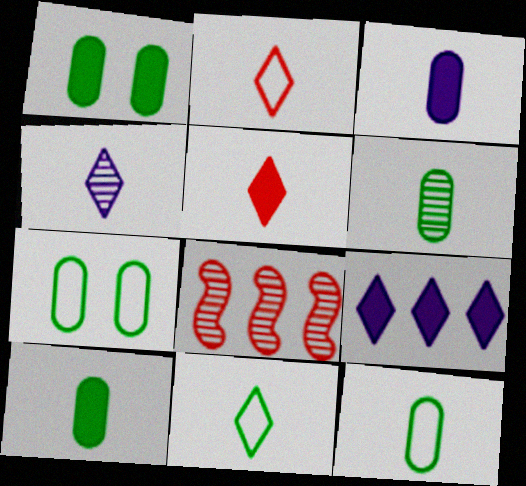[[4, 5, 11], 
[6, 10, 12]]